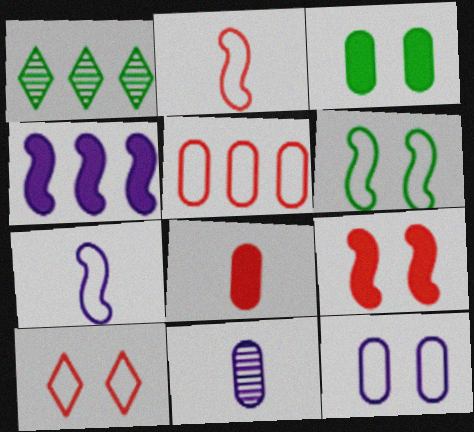[[1, 4, 5], 
[2, 5, 10], 
[3, 5, 11], 
[6, 10, 12]]